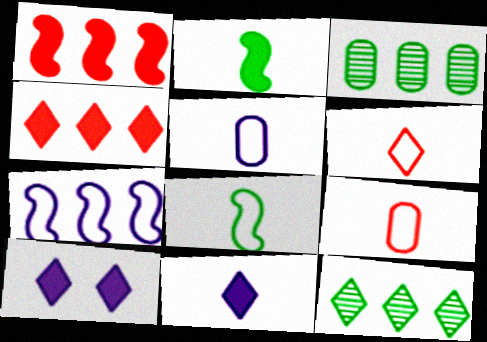[[3, 4, 7], 
[5, 6, 8], 
[6, 10, 12]]